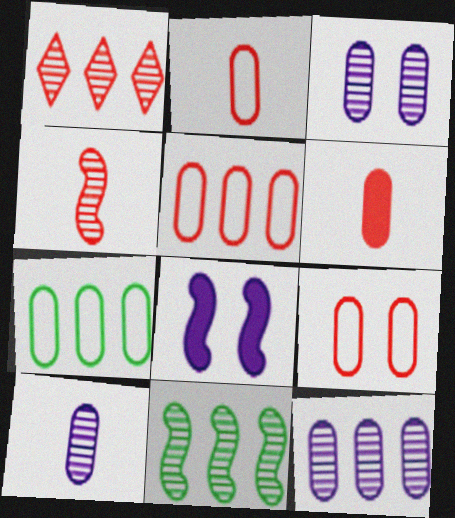[[1, 11, 12], 
[2, 5, 9], 
[3, 6, 7], 
[3, 10, 12]]